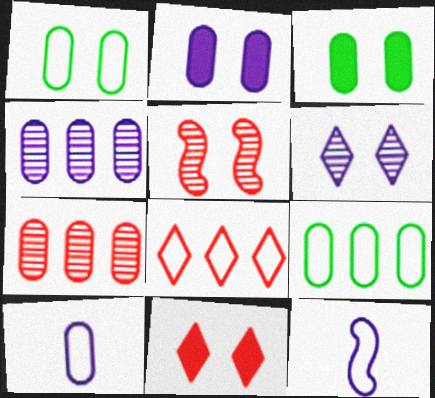[[1, 8, 12], 
[2, 4, 10], 
[3, 7, 10]]